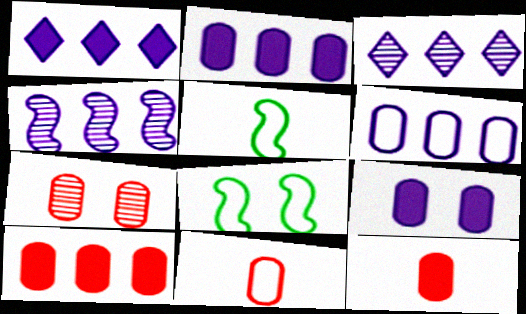[[1, 4, 6], 
[1, 5, 7], 
[3, 8, 12], 
[7, 10, 11]]